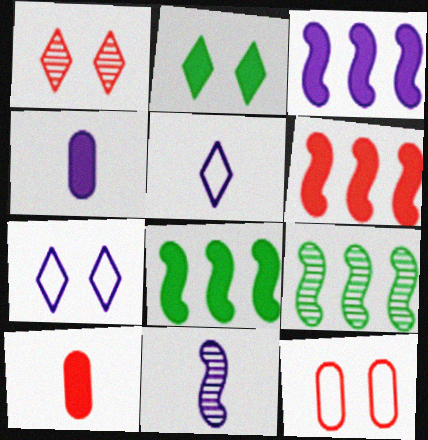[[1, 2, 7], 
[2, 3, 10], 
[2, 4, 6], 
[3, 6, 8], 
[4, 5, 11], 
[7, 9, 10]]